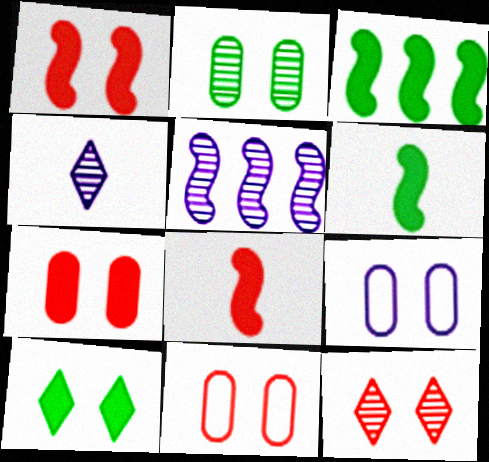[[1, 11, 12], 
[2, 7, 9], 
[3, 4, 11]]